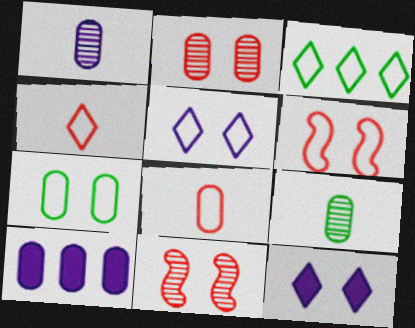[[3, 4, 5], 
[5, 6, 7], 
[7, 11, 12]]